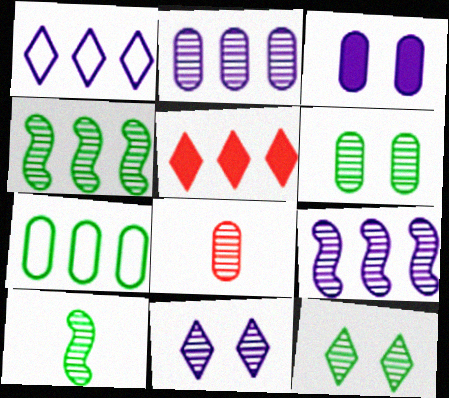[[2, 6, 8], 
[3, 7, 8], 
[4, 8, 11], 
[5, 7, 9], 
[8, 9, 12]]